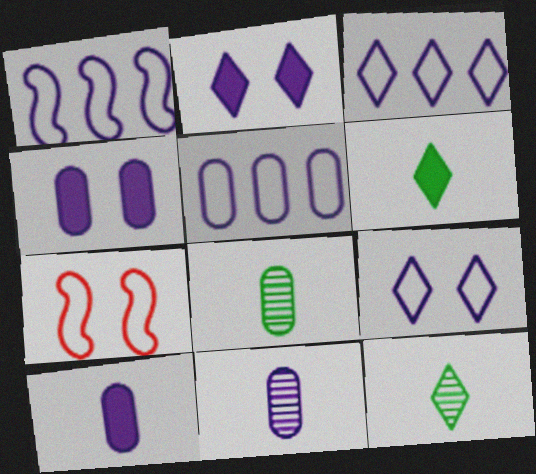[[1, 2, 11], 
[1, 3, 5], 
[4, 5, 11]]